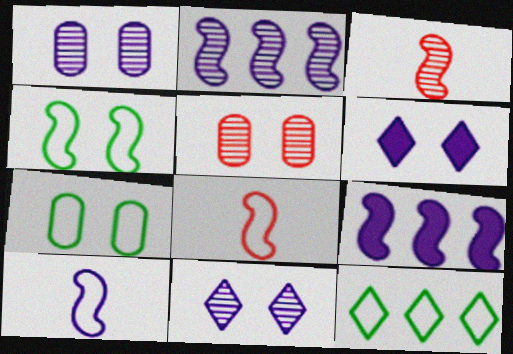[[3, 4, 9], 
[4, 5, 6]]